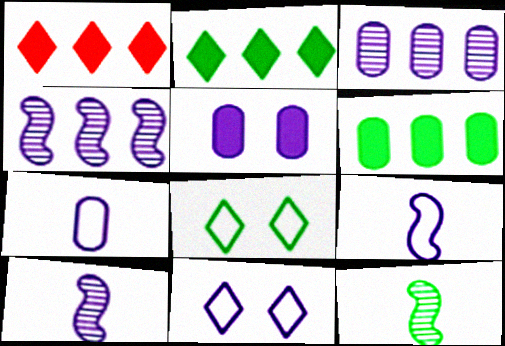[[3, 5, 7], 
[6, 8, 12]]